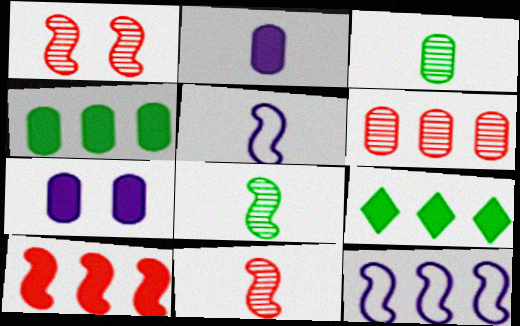[[6, 9, 12]]